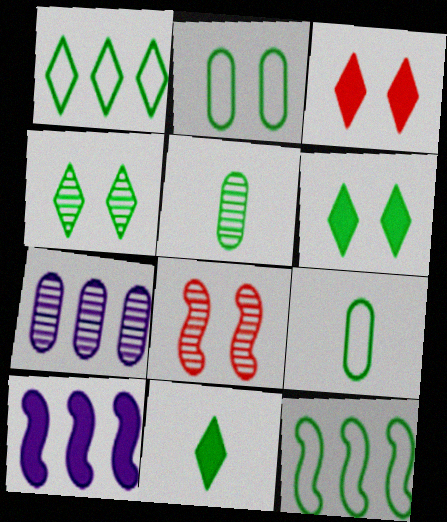[[1, 4, 11], 
[5, 6, 12]]